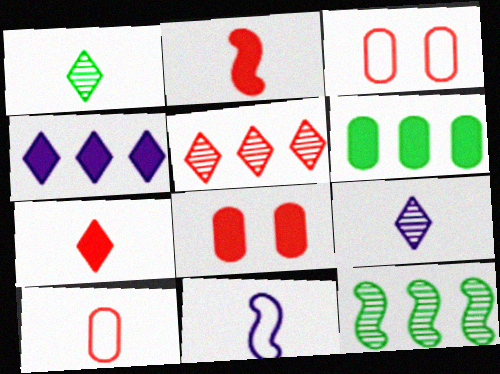[[2, 3, 5]]